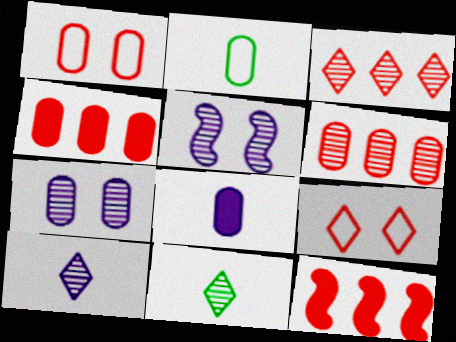[[2, 4, 7], 
[5, 6, 11]]